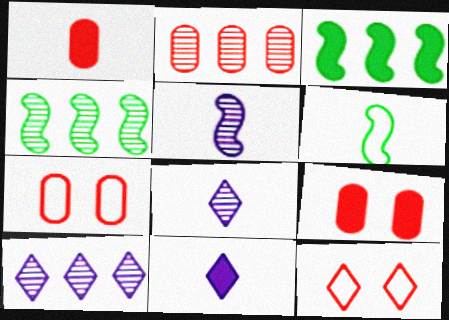[[1, 2, 7], 
[1, 6, 8], 
[2, 4, 10], 
[3, 7, 8], 
[3, 9, 11], 
[4, 7, 11], 
[6, 9, 10]]